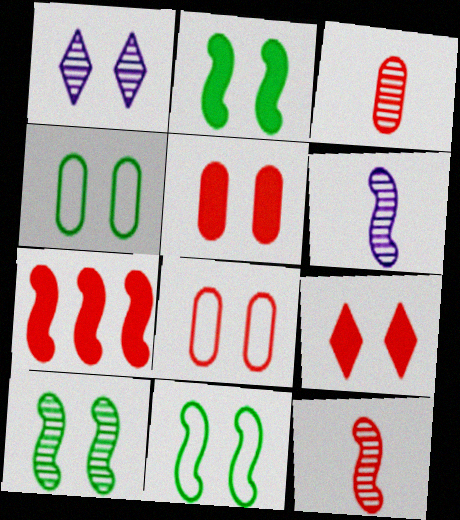[[1, 2, 8], 
[1, 5, 11], 
[2, 10, 11], 
[6, 7, 11]]